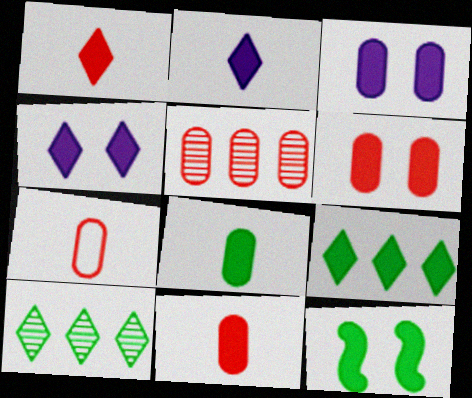[[1, 4, 9], 
[4, 6, 12], 
[5, 6, 7], 
[8, 9, 12]]